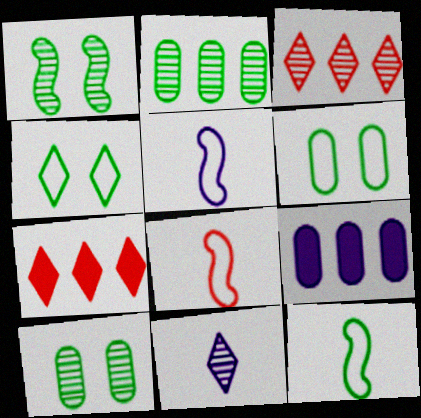[[4, 7, 11], 
[5, 7, 10], 
[5, 8, 12]]